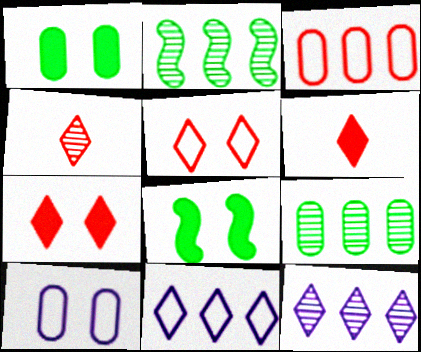[[2, 6, 10]]